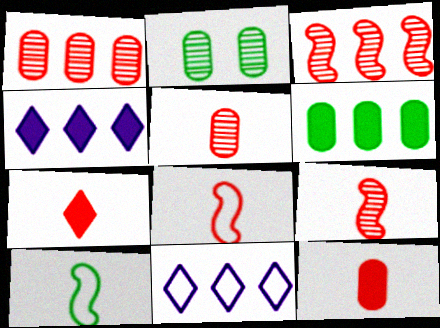[[2, 4, 8], 
[3, 6, 11], 
[5, 7, 8]]